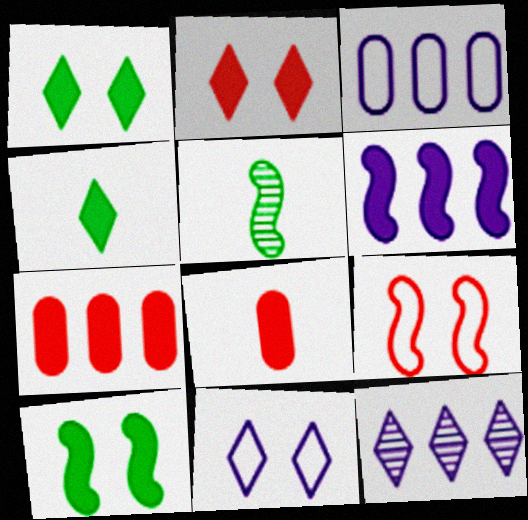[[1, 6, 8], 
[2, 3, 5], 
[3, 6, 12], 
[5, 6, 9], 
[5, 7, 11]]